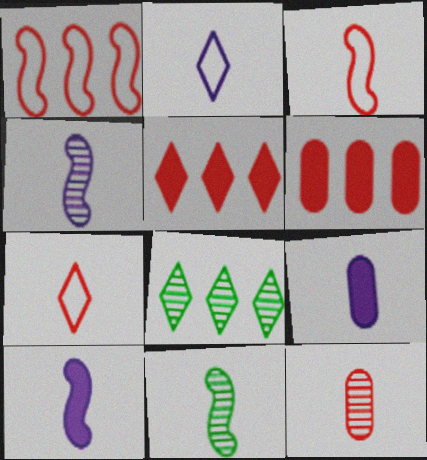[[2, 4, 9], 
[3, 10, 11], 
[7, 9, 11]]